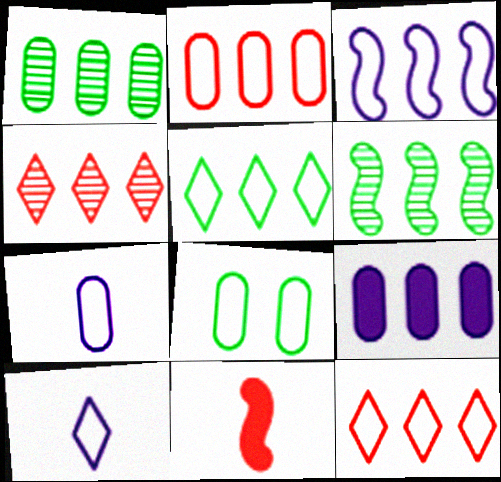[[1, 2, 9], 
[2, 3, 5], 
[2, 7, 8], 
[6, 9, 12]]